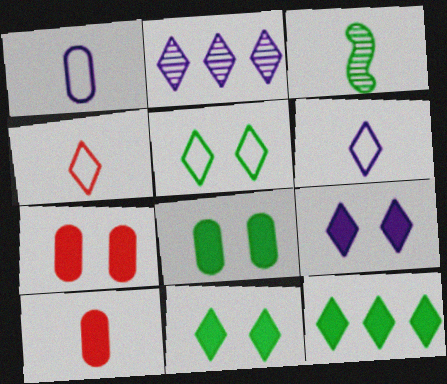[[2, 4, 11], 
[2, 6, 9], 
[3, 6, 10]]